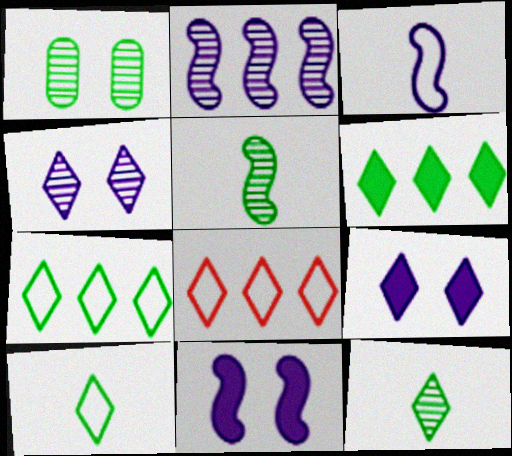[[2, 3, 11], 
[8, 9, 12]]